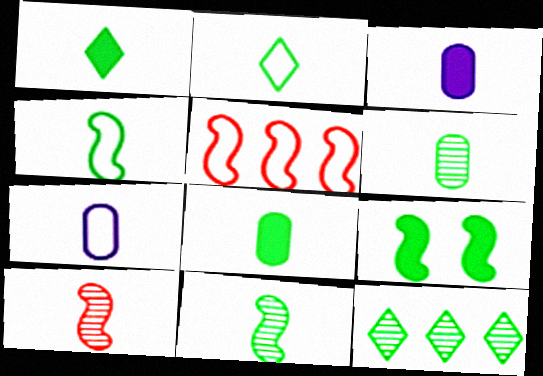[[1, 4, 6], 
[1, 7, 10], 
[2, 3, 10], 
[2, 8, 11]]